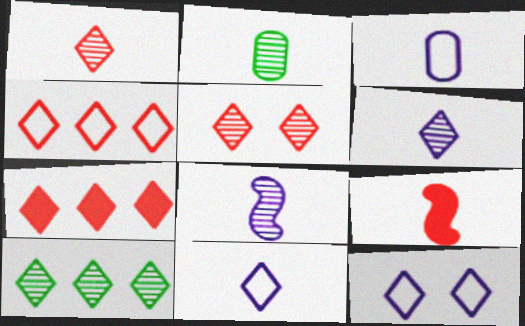[[1, 2, 8], 
[2, 9, 11], 
[5, 6, 10]]